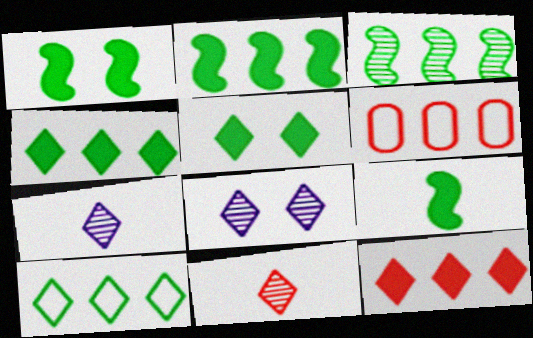[[1, 2, 9], 
[1, 6, 7], 
[6, 8, 9]]